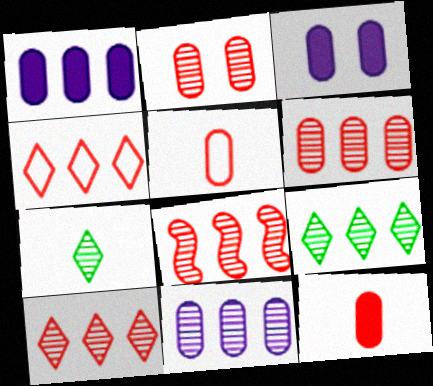[[6, 8, 10], 
[8, 9, 11]]